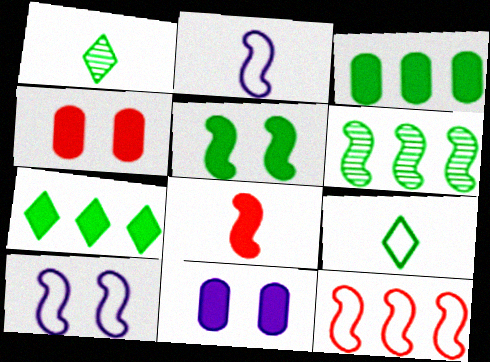[[1, 11, 12], 
[6, 8, 10], 
[7, 8, 11]]